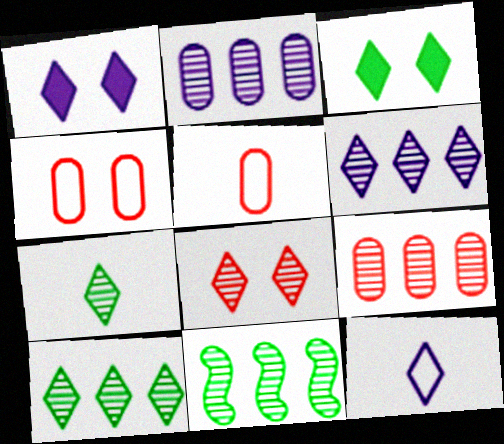[[1, 5, 11], 
[1, 6, 12], 
[6, 7, 8], 
[6, 9, 11]]